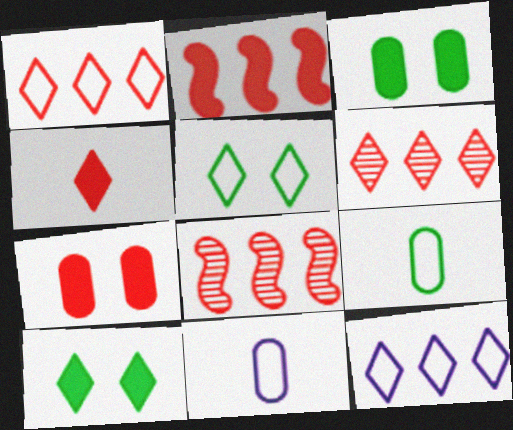[[2, 4, 7], 
[8, 10, 11]]